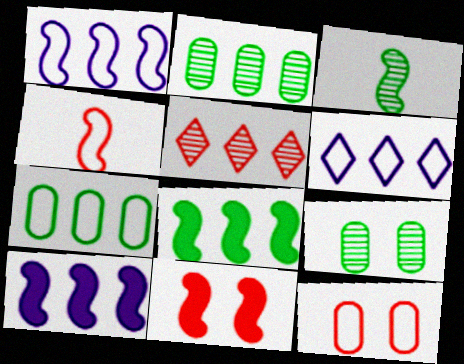[[1, 3, 11], 
[5, 7, 10]]